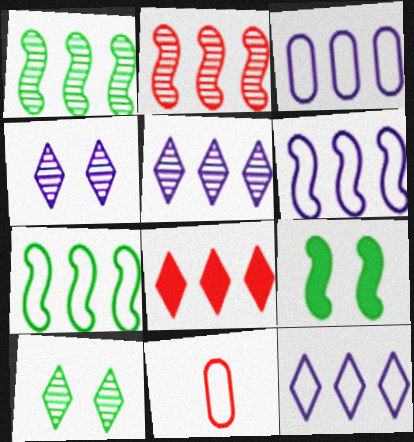[[1, 3, 8], 
[3, 6, 12], 
[5, 9, 11]]